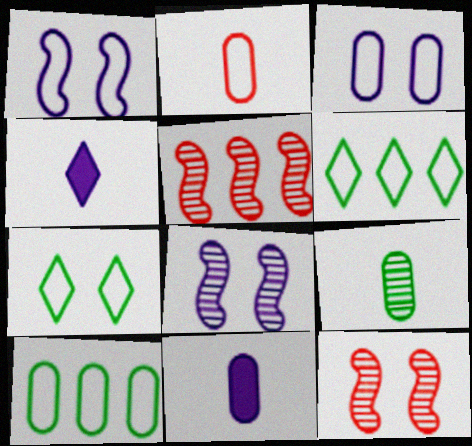[[1, 2, 6], 
[2, 3, 10], 
[2, 9, 11], 
[4, 10, 12], 
[5, 7, 11], 
[6, 11, 12]]